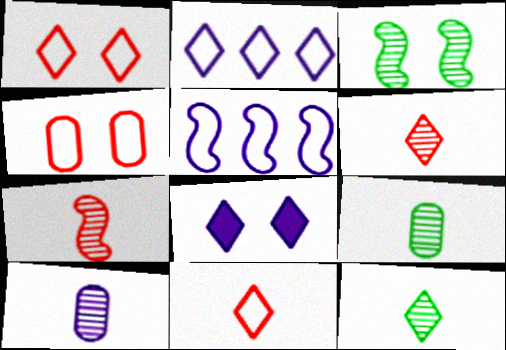[[3, 4, 8], 
[5, 8, 10], 
[7, 10, 12]]